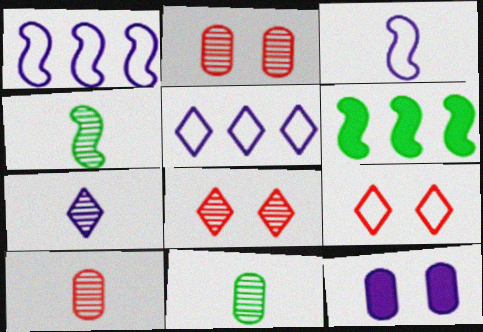[[1, 7, 12], 
[4, 7, 10]]